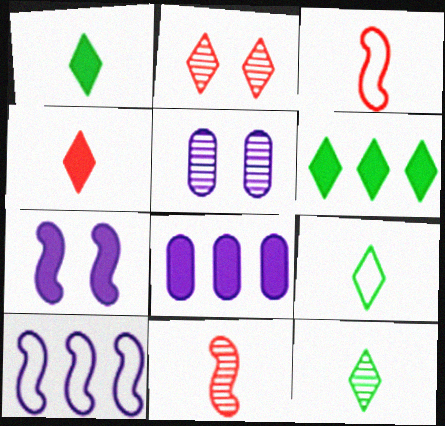[[1, 9, 12], 
[3, 5, 6]]